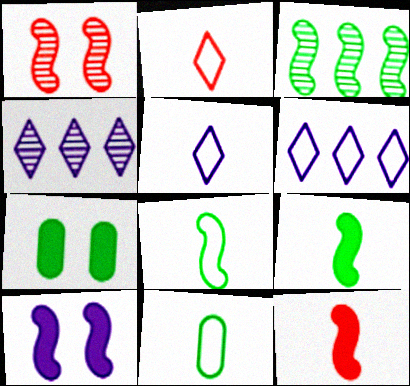[]